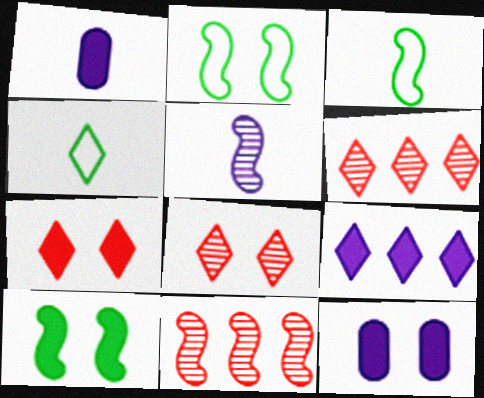[[1, 2, 6], 
[2, 8, 12], 
[3, 6, 12], 
[4, 8, 9], 
[4, 11, 12], 
[7, 10, 12]]